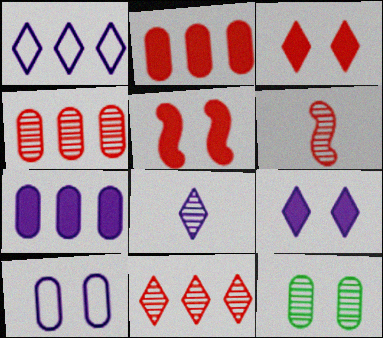[[1, 8, 9]]